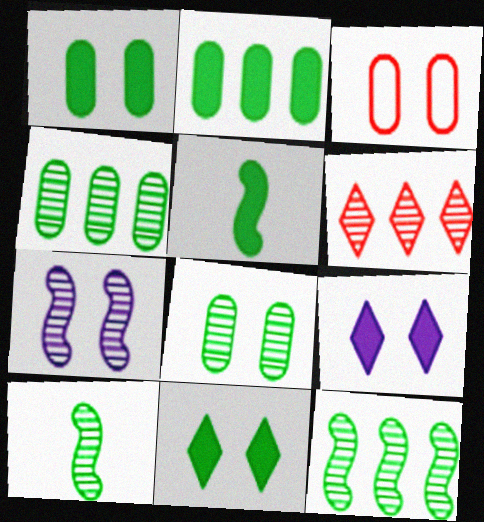[[2, 5, 11], 
[3, 7, 11]]